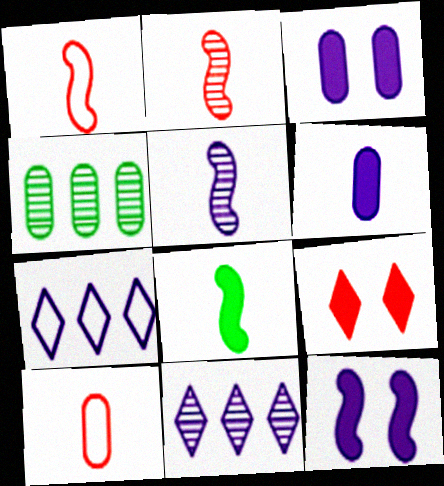[[1, 5, 8], 
[3, 4, 10], 
[3, 5, 7]]